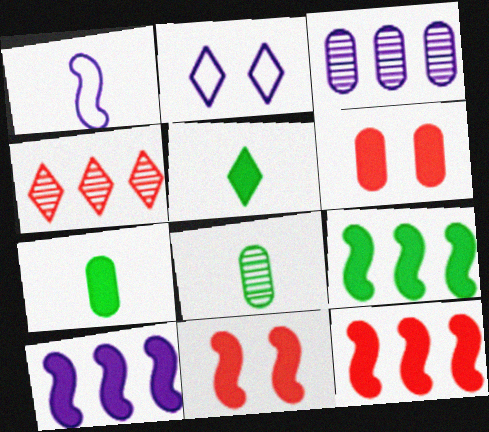[[2, 4, 5], 
[2, 8, 12], 
[5, 6, 10], 
[9, 10, 12]]